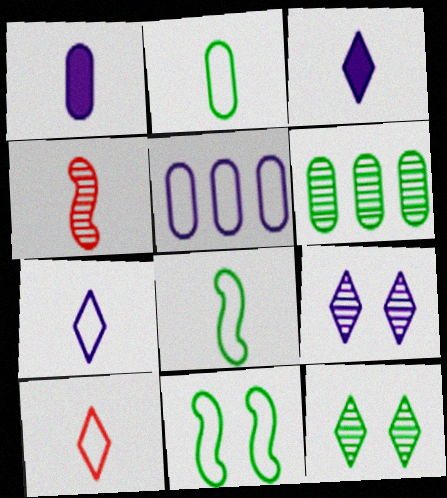[[2, 3, 4], 
[4, 6, 9], 
[5, 10, 11]]